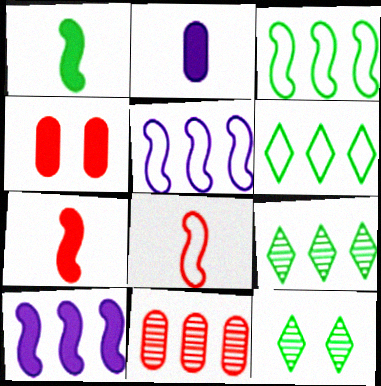[[6, 10, 11]]